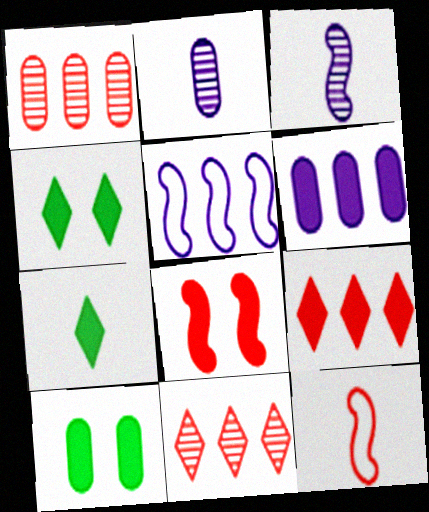[[2, 7, 12], 
[6, 7, 8]]